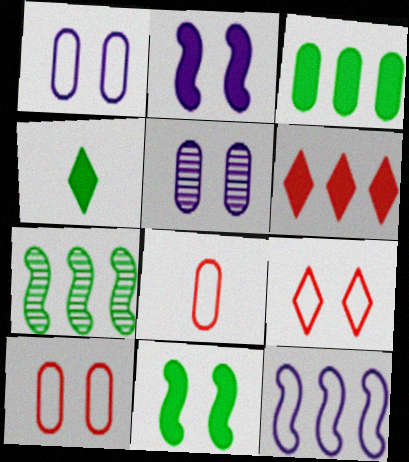[[3, 4, 11], 
[3, 5, 8], 
[5, 9, 11]]